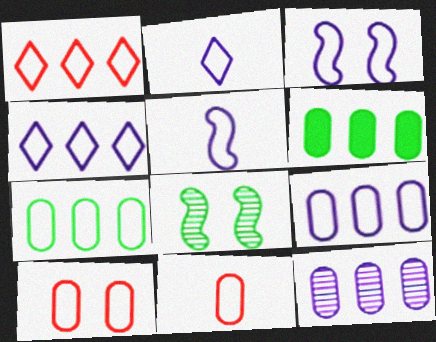[[2, 3, 9]]